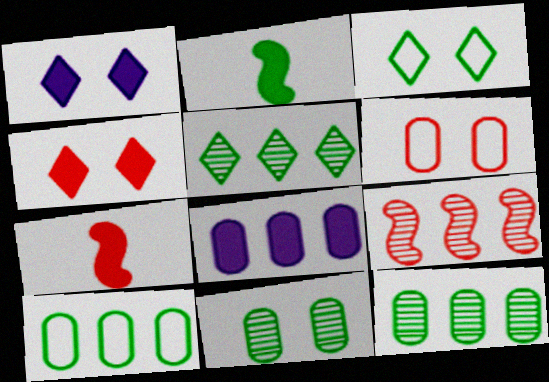[[2, 3, 12], 
[2, 4, 8]]